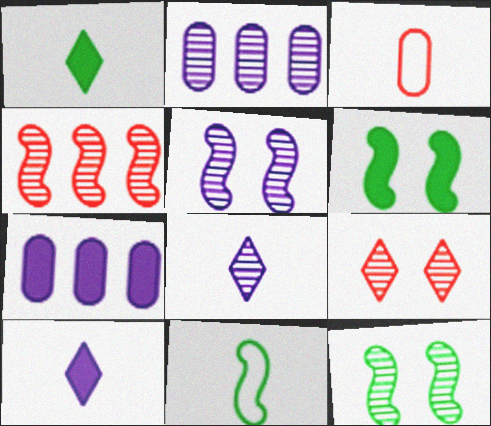[[2, 5, 8], 
[7, 9, 11]]